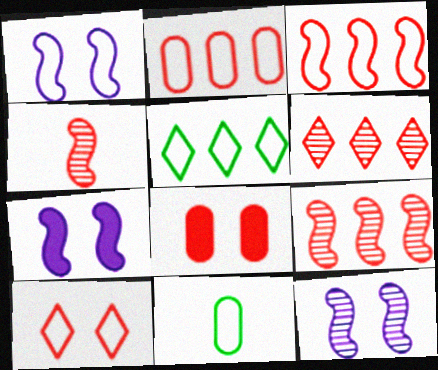[[1, 7, 12], 
[6, 7, 11]]